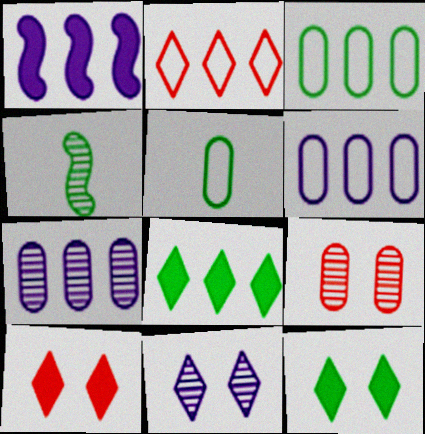[[3, 4, 12], 
[4, 6, 10]]